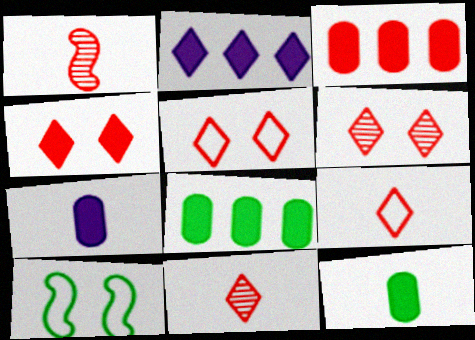[[1, 3, 5], 
[4, 5, 6]]